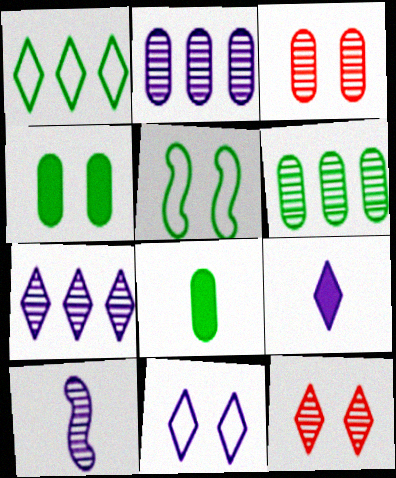[[1, 9, 12], 
[6, 10, 12], 
[7, 9, 11]]